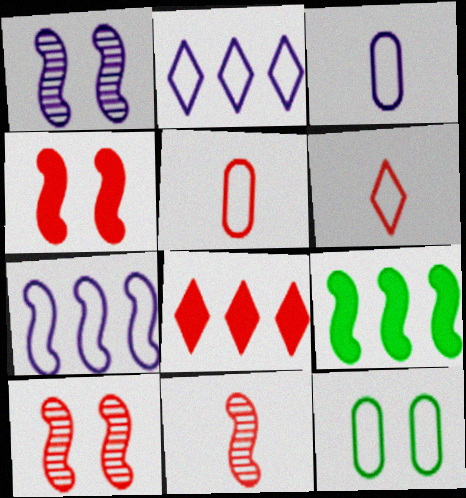[[5, 8, 10], 
[6, 7, 12]]